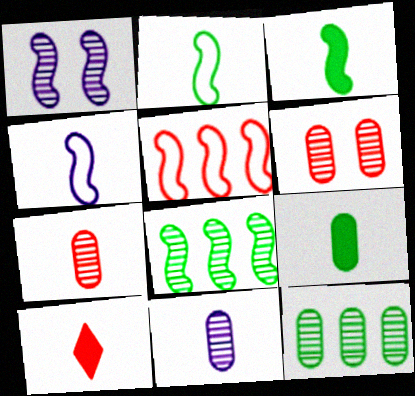[[1, 3, 5], 
[2, 10, 11], 
[5, 6, 10], 
[6, 11, 12]]